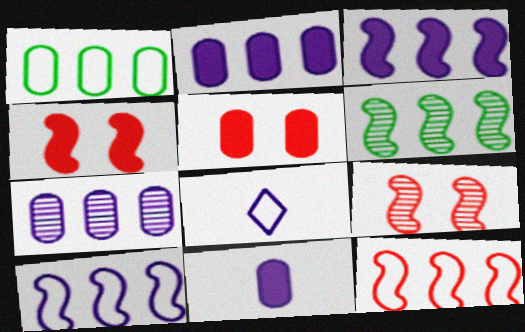[[3, 6, 12], 
[5, 6, 8]]